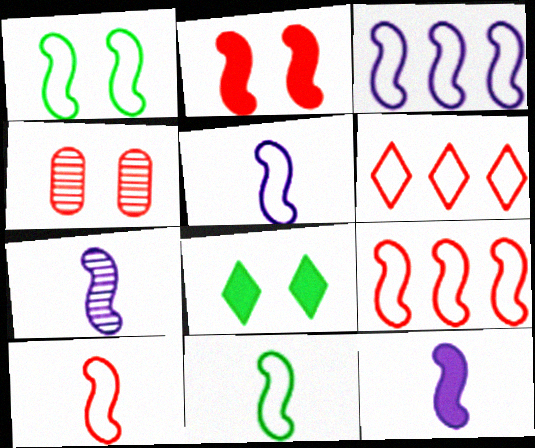[[1, 3, 10], 
[1, 5, 9], 
[5, 7, 12], 
[5, 10, 11]]